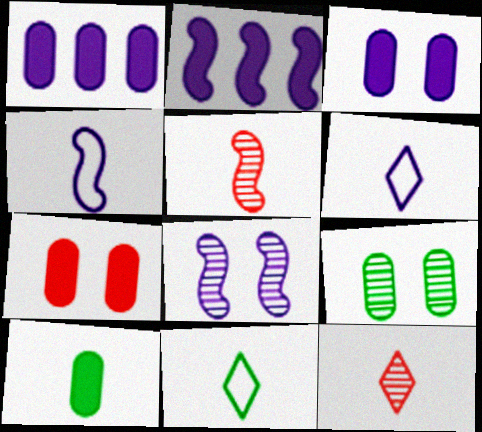[[1, 6, 8], 
[1, 7, 10], 
[2, 4, 8], 
[4, 10, 12], 
[5, 6, 10]]